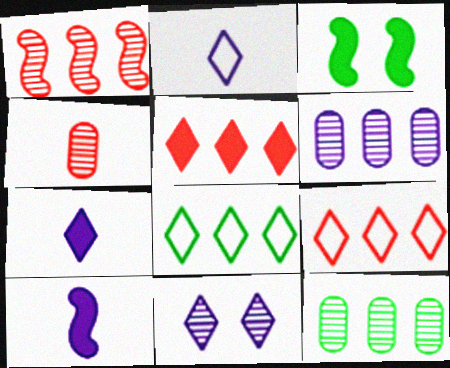[]